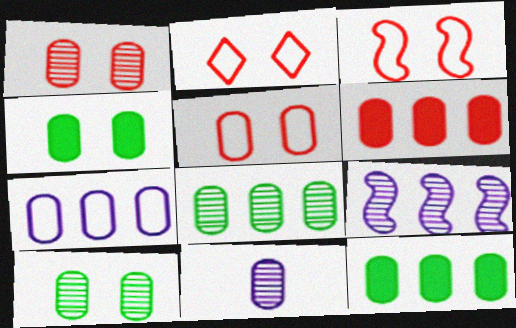[[1, 8, 11], 
[2, 3, 5], 
[5, 11, 12], 
[6, 7, 8]]